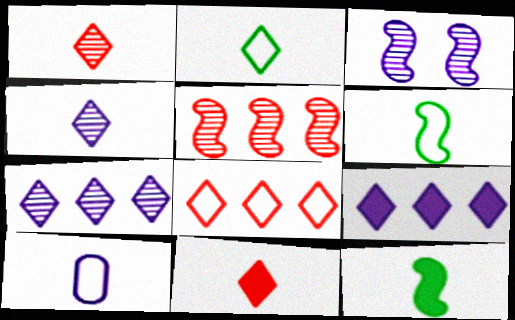[[1, 10, 12], 
[2, 4, 11], 
[3, 9, 10]]